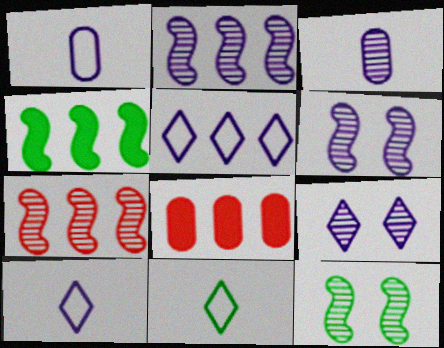[[2, 3, 9], 
[6, 8, 11], 
[8, 10, 12]]